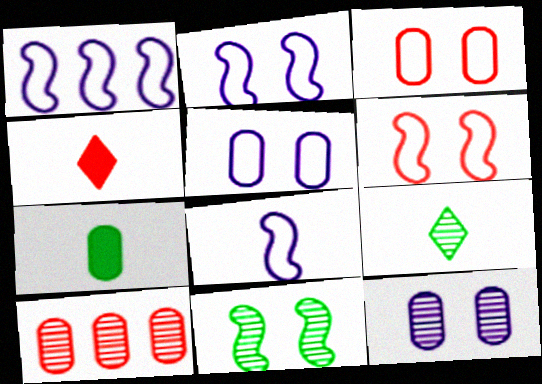[[1, 2, 8], 
[4, 6, 10], 
[5, 7, 10]]